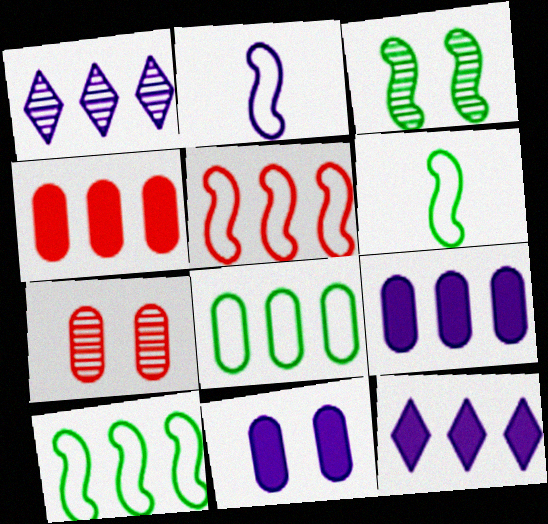[[1, 2, 11], 
[1, 4, 10], 
[6, 7, 12]]